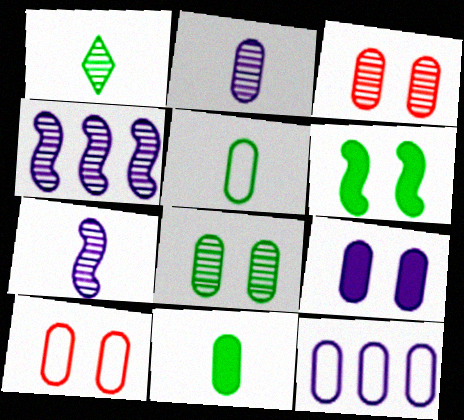[[1, 3, 4], 
[2, 9, 12], 
[3, 11, 12], 
[5, 10, 12], 
[8, 9, 10]]